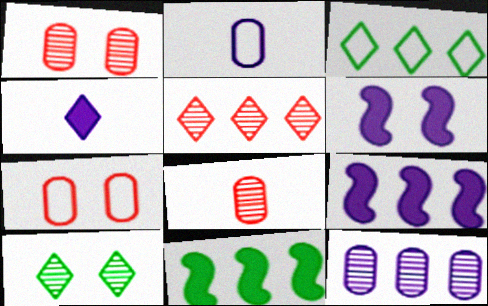[[3, 6, 8], 
[6, 7, 10]]